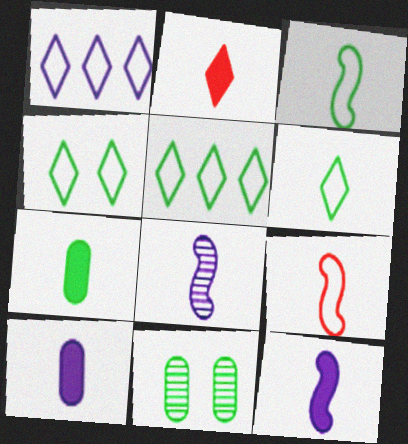[[2, 7, 12], 
[4, 5, 6]]